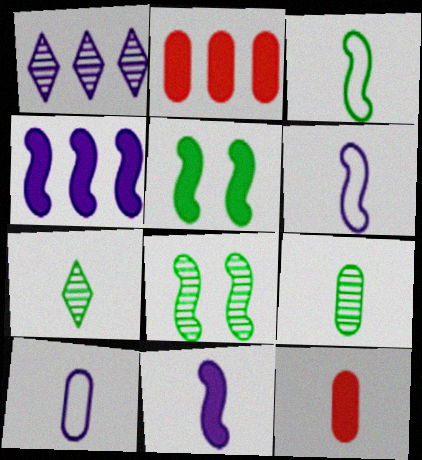[[6, 7, 12], 
[9, 10, 12]]